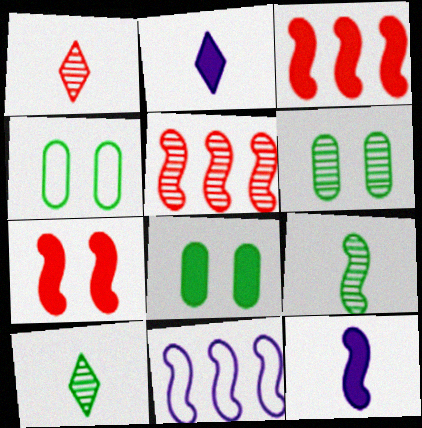[[1, 8, 11], 
[2, 3, 8], 
[2, 4, 5], 
[4, 6, 8], 
[7, 9, 11]]